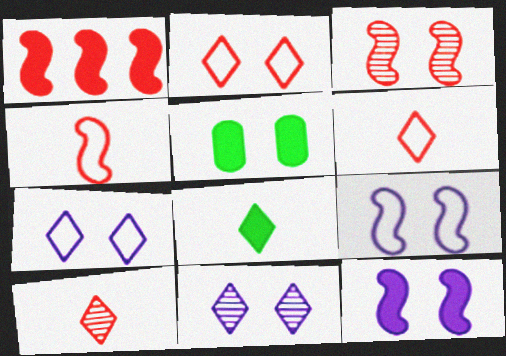[[1, 3, 4], 
[3, 5, 7]]